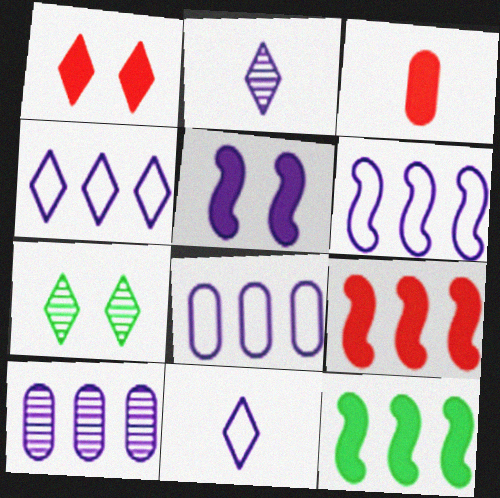[[1, 3, 9], 
[2, 5, 8], 
[3, 6, 7], 
[4, 6, 8], 
[5, 10, 11]]